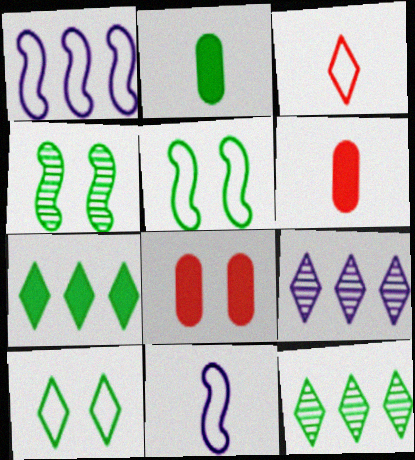[[2, 5, 12], 
[5, 6, 9], 
[8, 11, 12]]